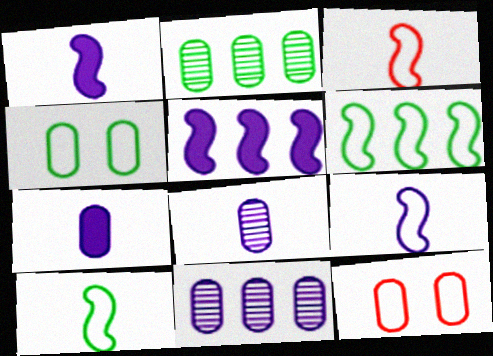[[2, 7, 12], 
[3, 9, 10]]